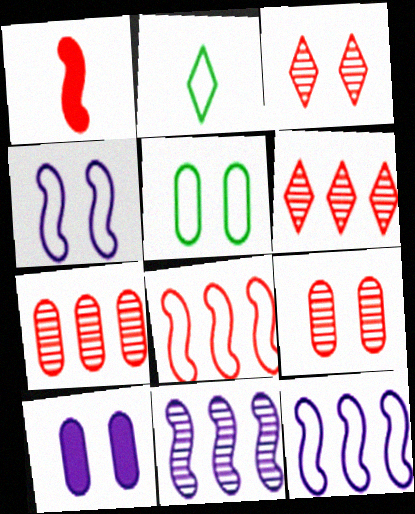[[5, 9, 10]]